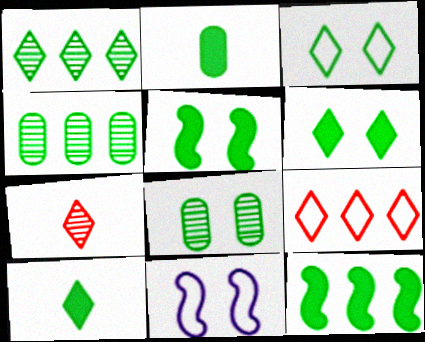[[1, 3, 10], 
[2, 6, 12], 
[3, 5, 8]]